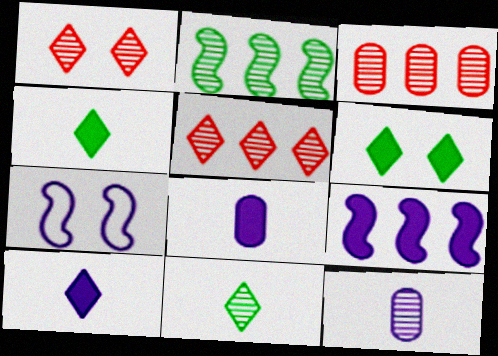[[1, 2, 12], 
[3, 4, 7]]